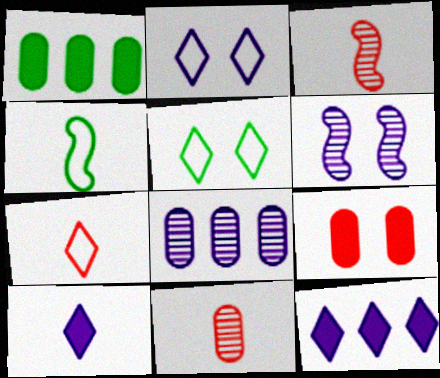[[1, 2, 3], 
[1, 6, 7], 
[4, 10, 11], 
[5, 6, 9]]